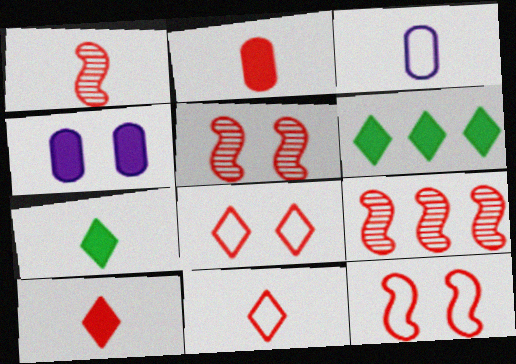[[1, 2, 11], 
[1, 3, 7], 
[1, 5, 9], 
[2, 8, 9], 
[3, 5, 6]]